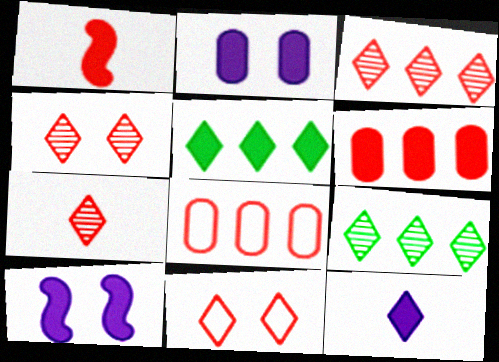[[1, 2, 5], 
[1, 4, 8], 
[3, 4, 7], 
[9, 11, 12]]